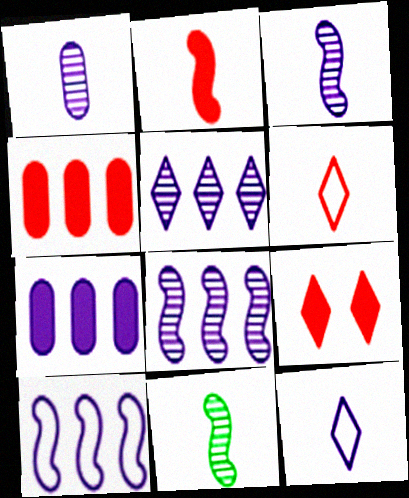[[2, 4, 9], 
[5, 7, 10]]